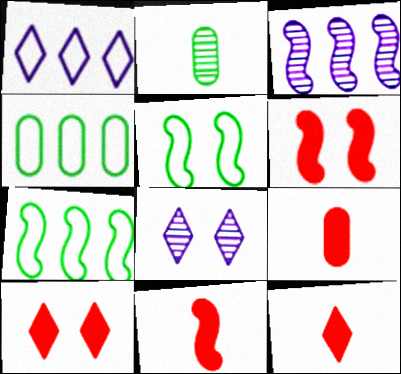[[1, 2, 6], 
[3, 5, 11], 
[4, 8, 11], 
[7, 8, 9], 
[9, 11, 12]]